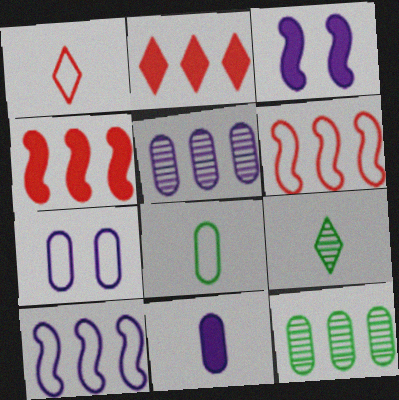[[1, 3, 12], 
[2, 10, 12], 
[4, 7, 9], 
[5, 7, 11]]